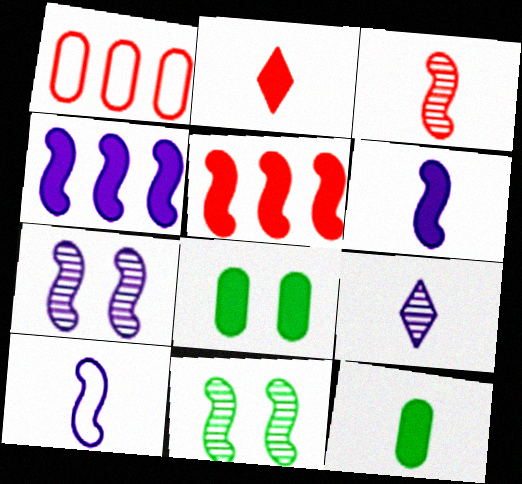[[2, 4, 8], 
[2, 6, 12], 
[4, 7, 10], 
[5, 10, 11]]